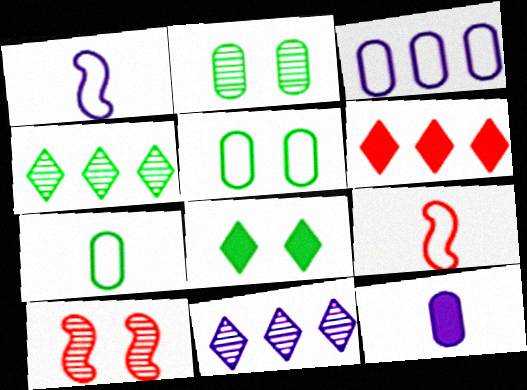[[1, 2, 6]]